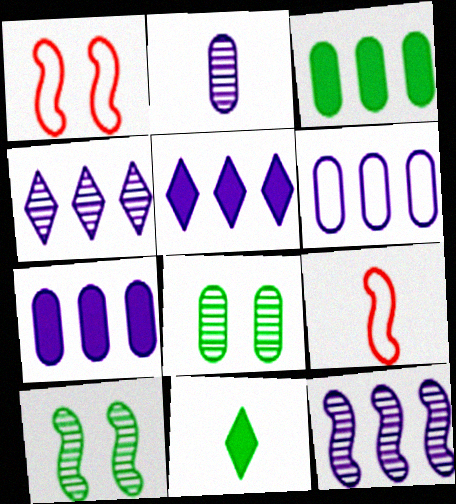[[2, 9, 11], 
[5, 6, 12], 
[5, 8, 9]]